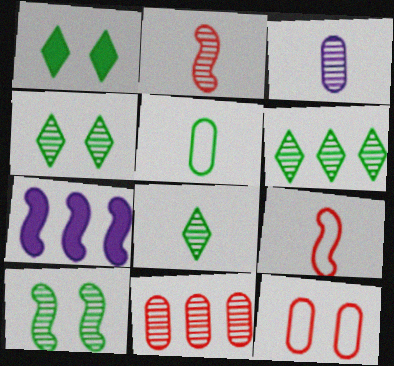[[2, 3, 8], 
[4, 6, 8], 
[7, 8, 12], 
[7, 9, 10]]